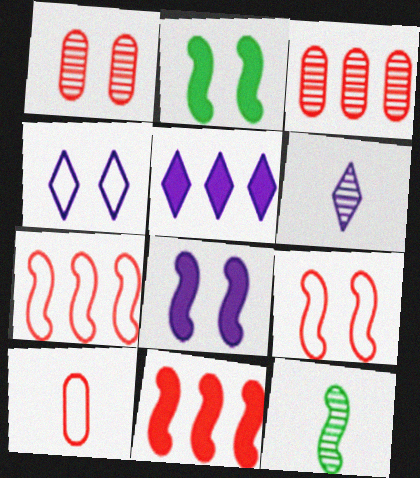[[1, 2, 4], 
[4, 5, 6], 
[7, 8, 12]]